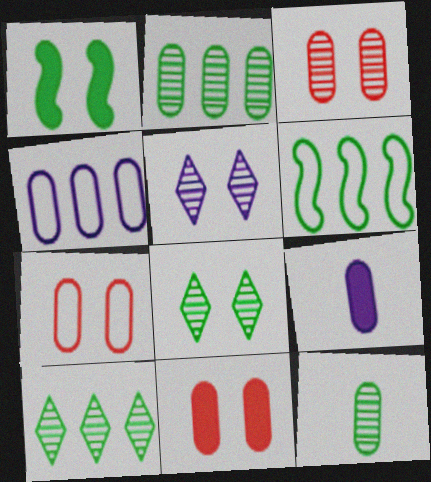[[1, 5, 7], 
[2, 7, 9], 
[3, 7, 11], 
[4, 11, 12]]